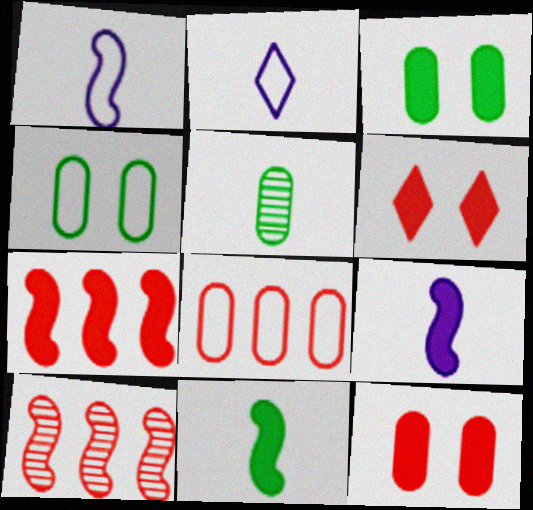[[2, 3, 10]]